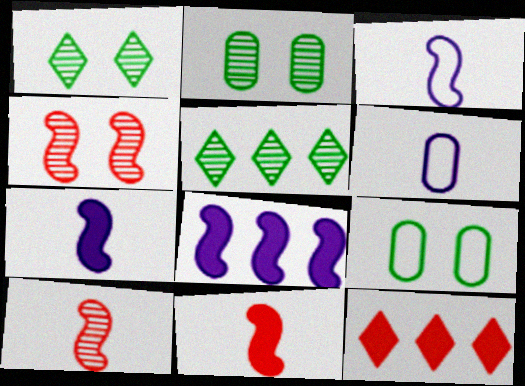[[2, 3, 12]]